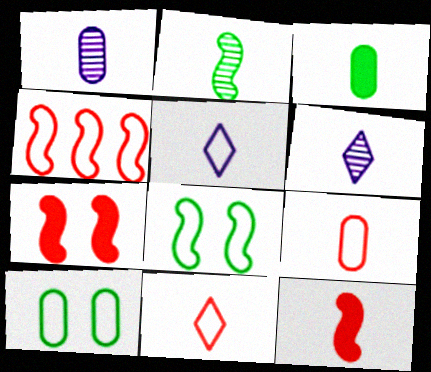[[1, 3, 9], 
[4, 5, 10]]